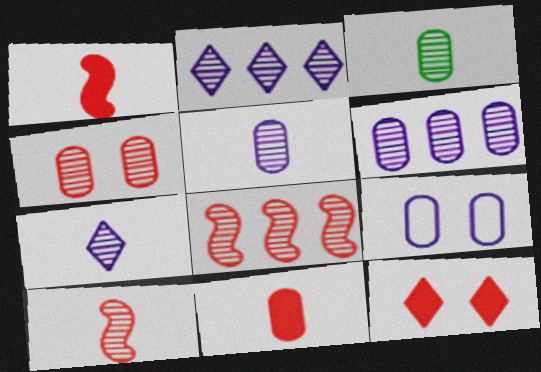[[3, 4, 6], 
[3, 7, 10]]